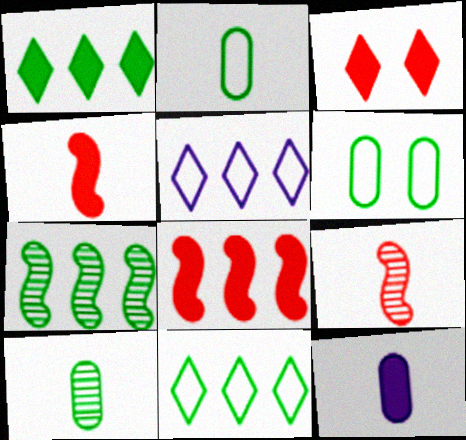[]